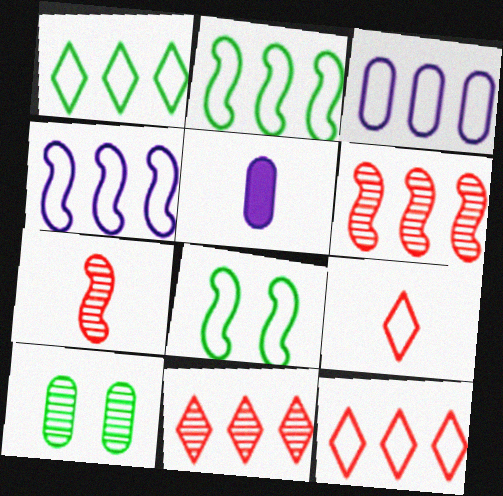[[2, 3, 12], 
[3, 8, 9], 
[5, 8, 11]]